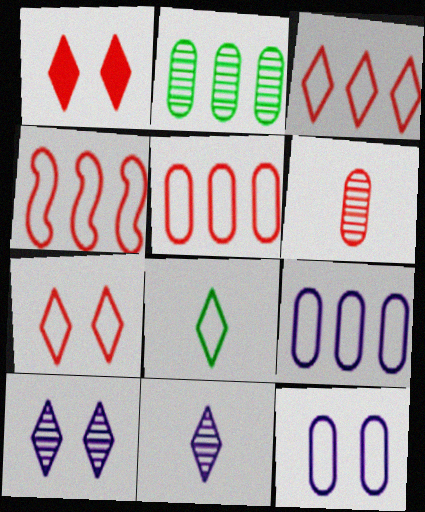[[1, 4, 6], 
[3, 4, 5], 
[4, 8, 12]]